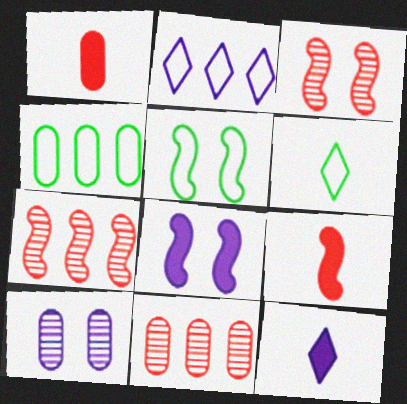[[1, 4, 10], 
[3, 4, 12], 
[3, 5, 8], 
[4, 5, 6], 
[5, 11, 12], 
[6, 8, 11]]